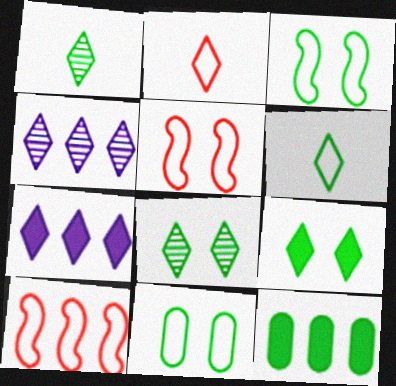[[1, 3, 12], 
[2, 4, 9], 
[2, 7, 8], 
[4, 10, 12]]